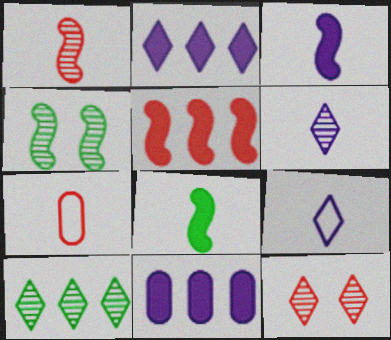[[2, 4, 7], 
[5, 7, 12], 
[6, 7, 8], 
[6, 10, 12]]